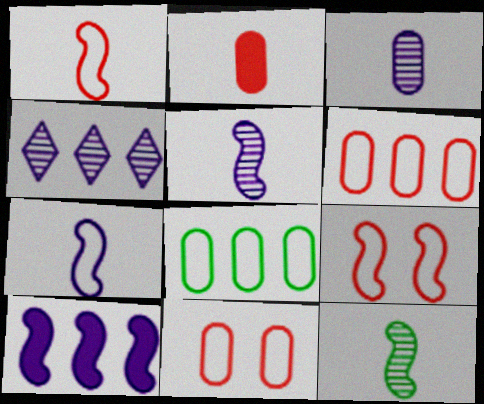[[9, 10, 12]]